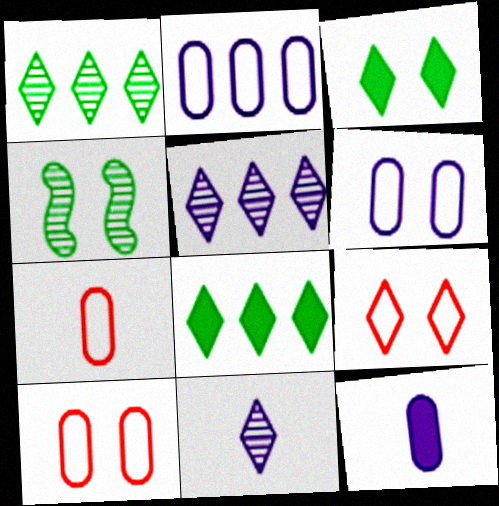[[8, 9, 11]]